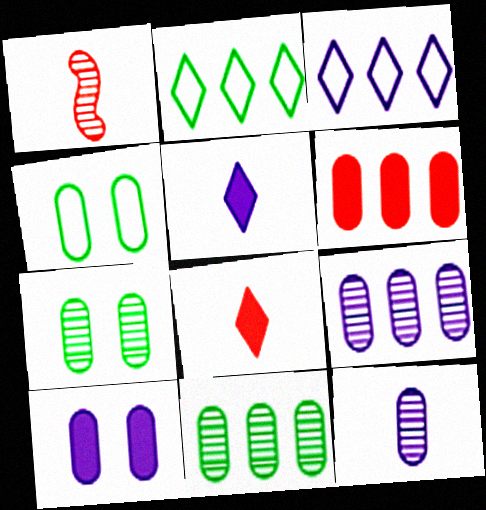[[1, 2, 10], 
[4, 6, 12]]